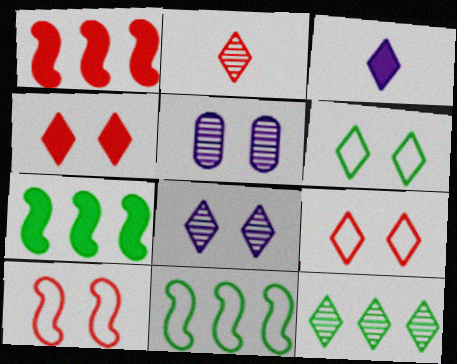[[2, 8, 12], 
[3, 9, 12], 
[4, 6, 8]]